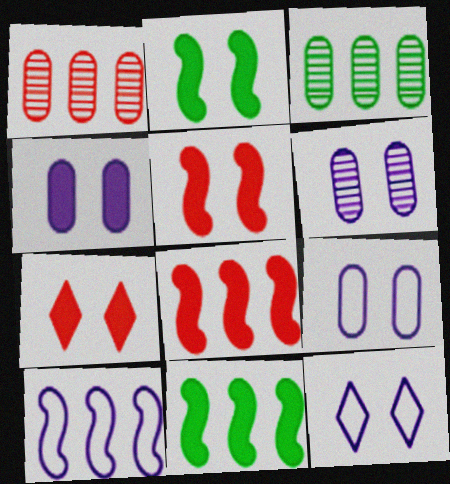[[2, 4, 7], 
[4, 6, 9]]